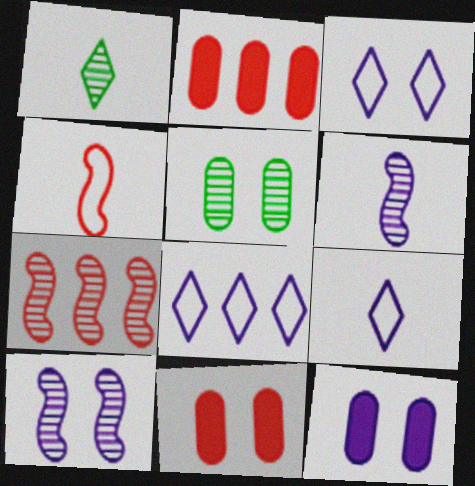[[3, 8, 9], 
[3, 10, 12], 
[6, 8, 12]]